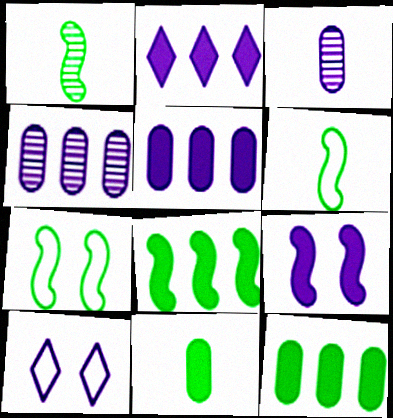[[1, 7, 8]]